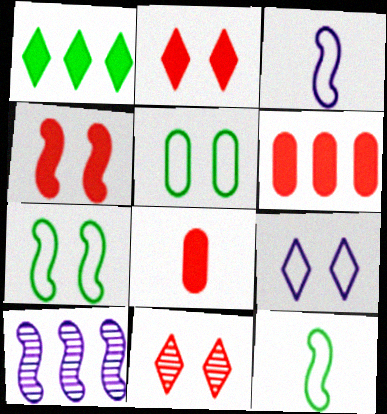[[4, 10, 12]]